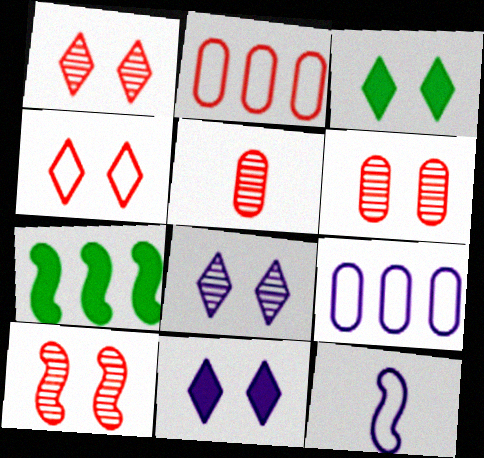[[1, 6, 10], 
[3, 4, 8], 
[7, 10, 12]]